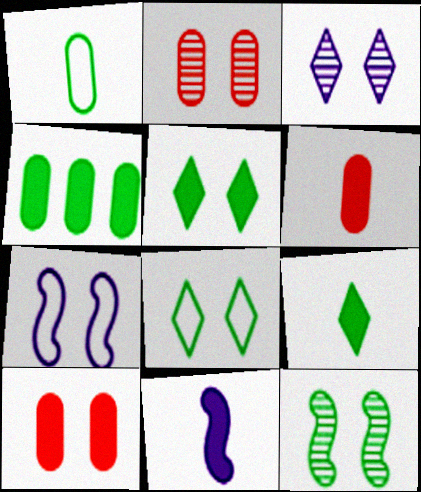[[2, 3, 12], 
[2, 5, 7], 
[6, 9, 11]]